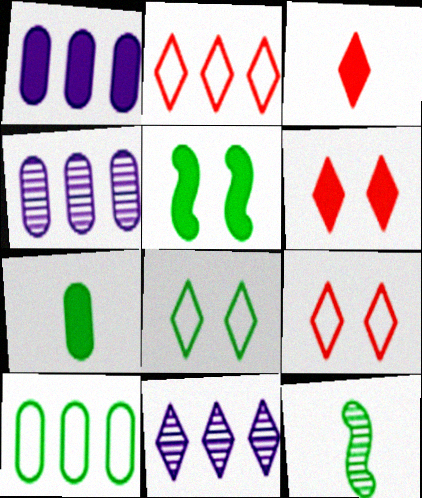[[1, 3, 5], 
[1, 9, 12], 
[3, 8, 11]]